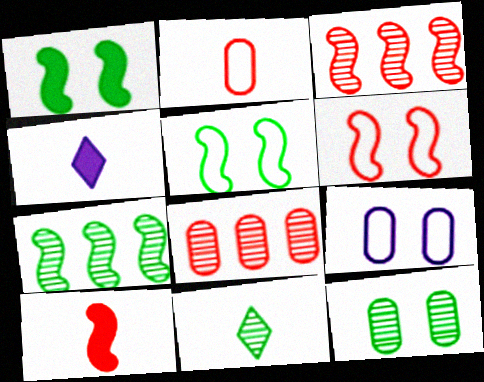[[3, 6, 10], 
[4, 5, 8], 
[7, 11, 12]]